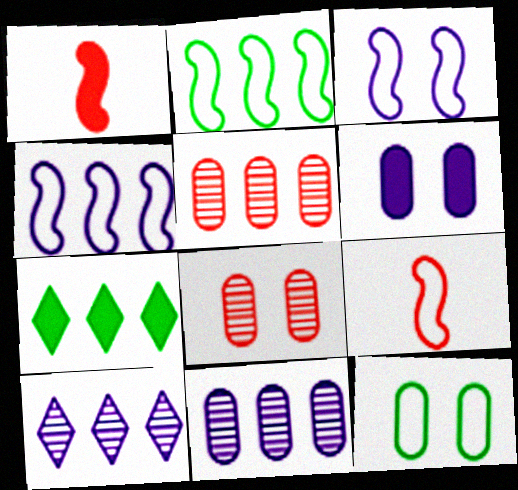[[1, 6, 7], 
[1, 10, 12], 
[2, 3, 9], 
[4, 5, 7], 
[6, 8, 12]]